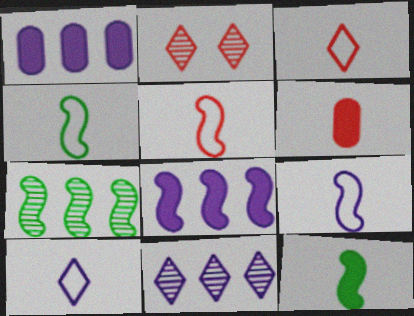[[1, 2, 4], 
[4, 5, 9]]